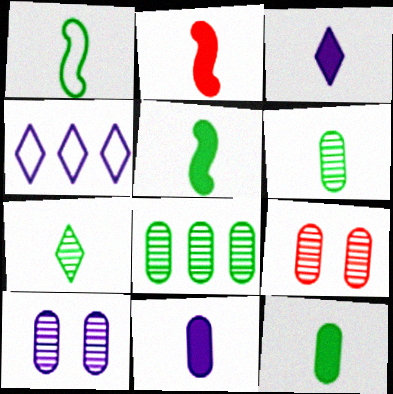[[1, 7, 12], 
[2, 3, 12], 
[4, 5, 9]]